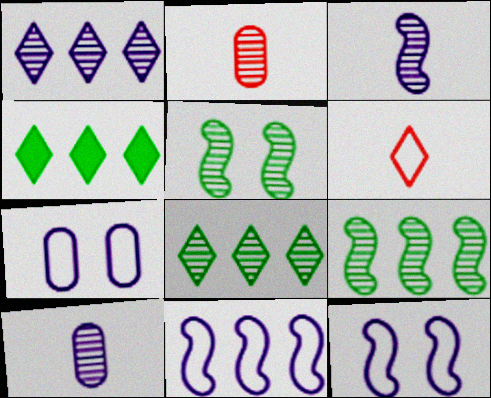[[1, 2, 5], 
[2, 4, 12]]